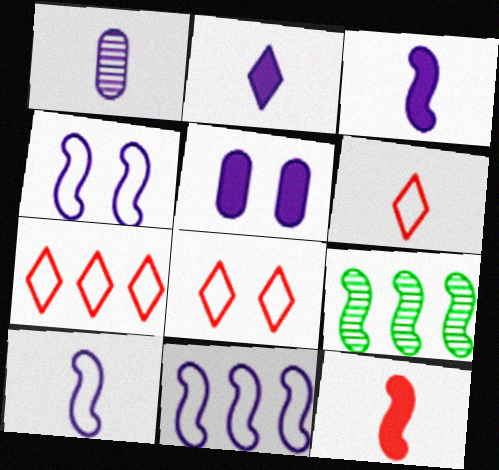[[1, 2, 10], 
[4, 9, 12], 
[4, 10, 11], 
[5, 6, 9], 
[6, 7, 8]]